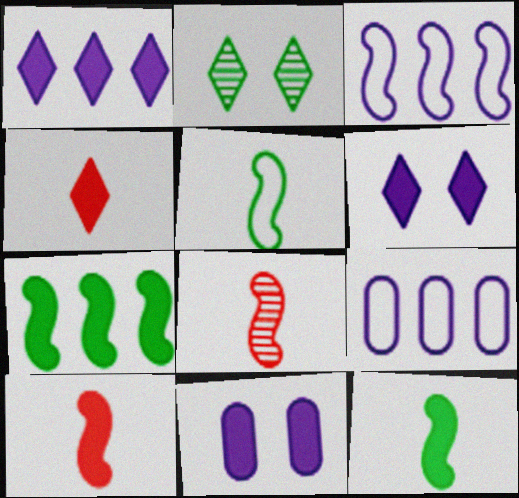[[2, 9, 10], 
[4, 7, 11]]